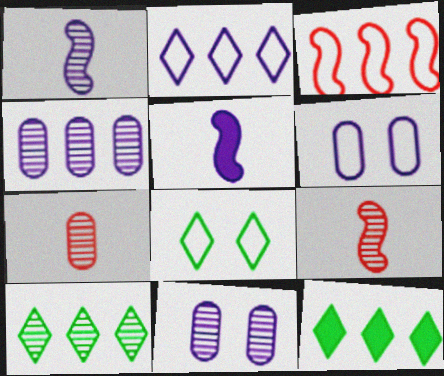[[2, 5, 11], 
[3, 4, 12], 
[6, 9, 12], 
[9, 10, 11]]